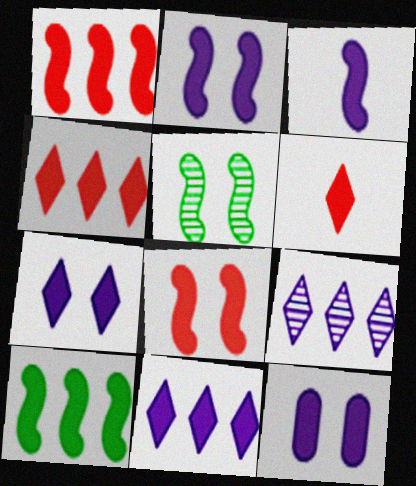[[2, 7, 12], 
[3, 8, 10], 
[3, 11, 12], 
[6, 10, 12]]